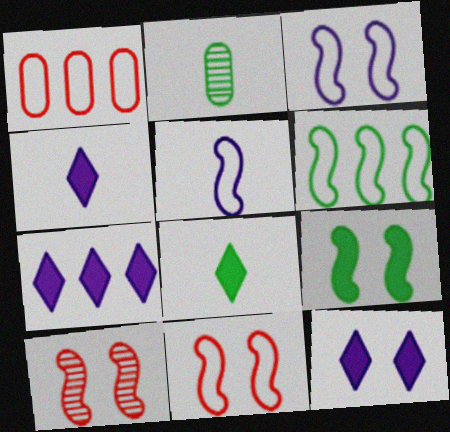[[2, 7, 11], 
[3, 9, 10], 
[4, 7, 12], 
[5, 6, 11]]